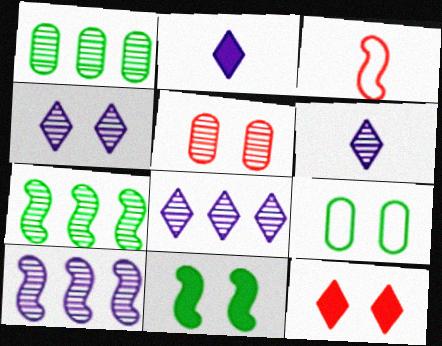[[3, 10, 11], 
[4, 6, 8], 
[5, 6, 7]]